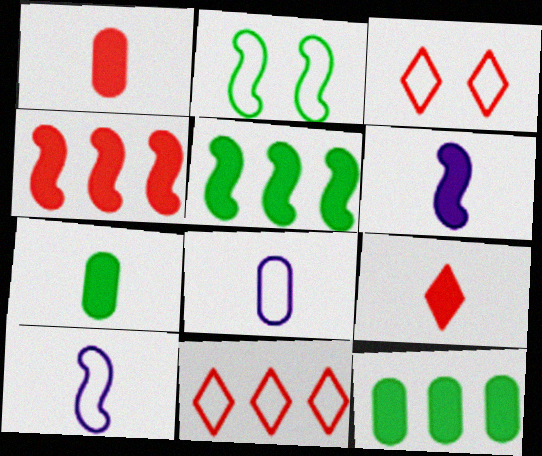[[2, 8, 11], 
[6, 7, 9]]